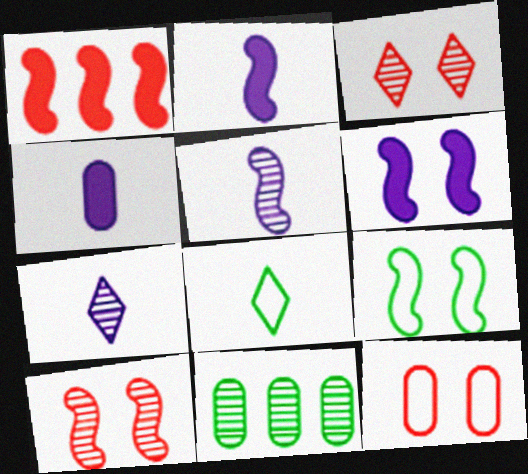[[1, 5, 9], 
[3, 5, 11], 
[4, 11, 12], 
[6, 9, 10], 
[7, 10, 11]]